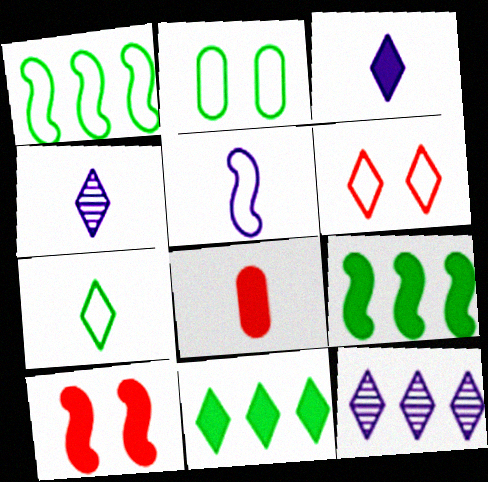[[1, 2, 7], 
[4, 6, 11]]